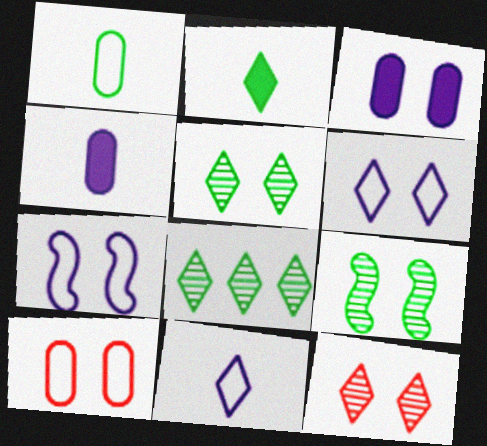[]